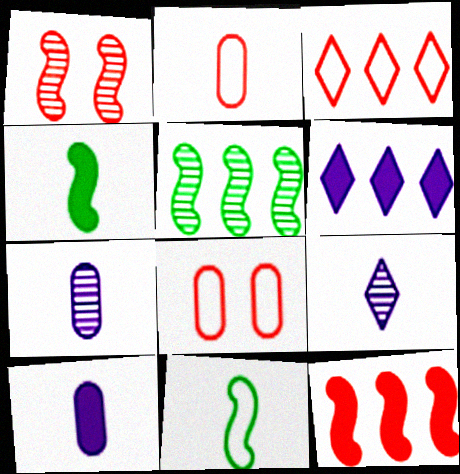[[2, 4, 9]]